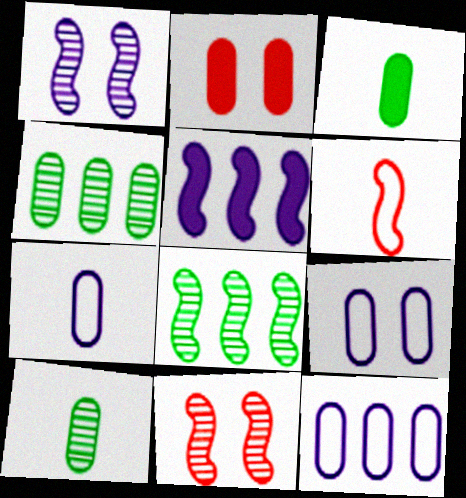[[2, 4, 7], 
[2, 10, 12], 
[7, 9, 12]]